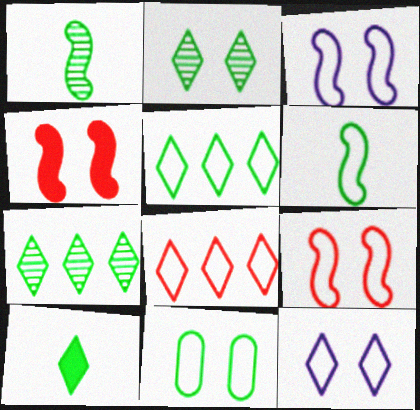[[2, 5, 10], 
[5, 6, 11], 
[9, 11, 12]]